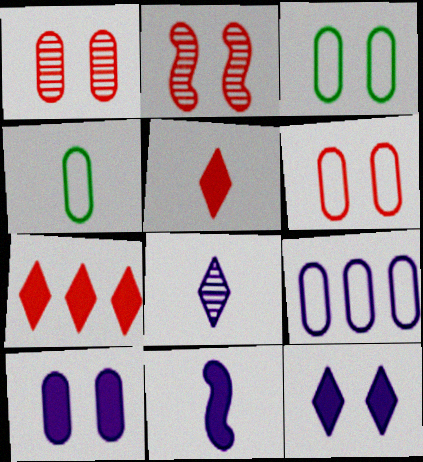[[1, 3, 10], 
[2, 3, 12], 
[4, 6, 9]]